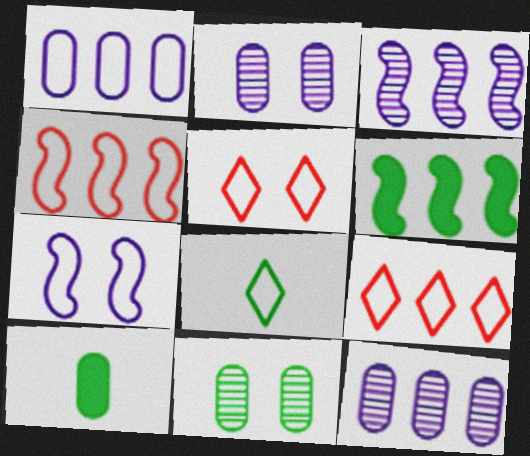[[3, 4, 6], 
[3, 5, 10], 
[6, 8, 11], 
[6, 9, 12]]